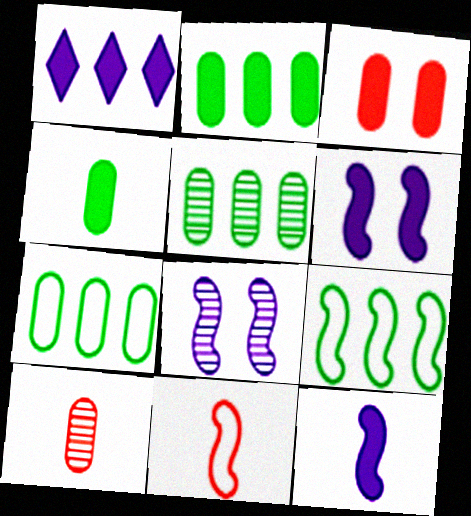[[2, 5, 7]]